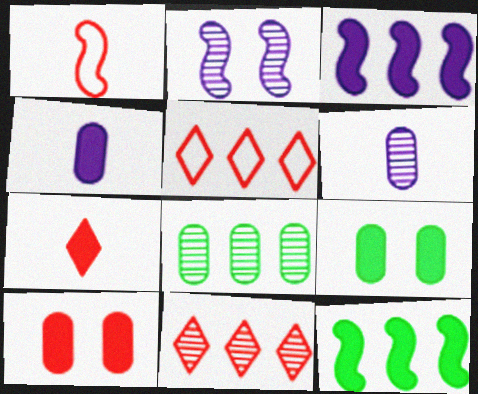[[1, 2, 12], 
[1, 10, 11], 
[3, 5, 8], 
[3, 7, 9]]